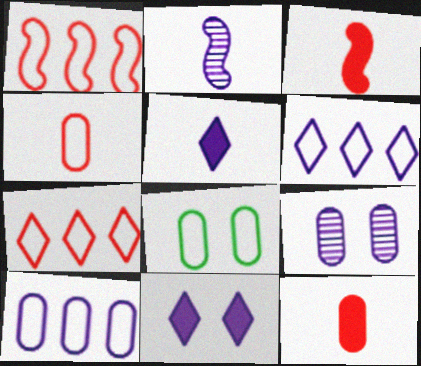[[2, 10, 11], 
[4, 8, 10]]